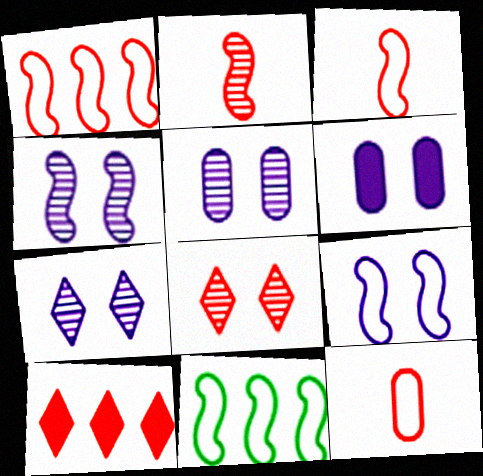[[3, 9, 11], 
[4, 5, 7], 
[6, 7, 9]]